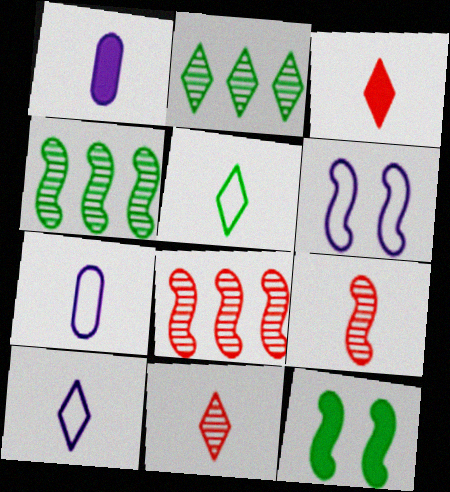[[1, 5, 9]]